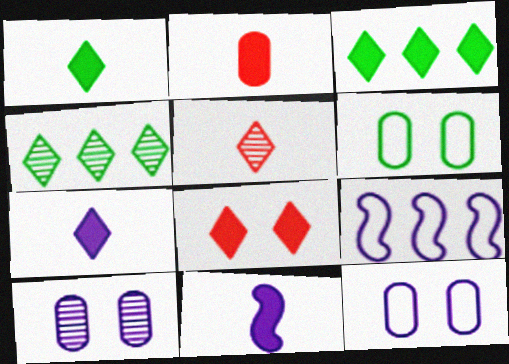[[1, 2, 11], 
[3, 7, 8], 
[7, 9, 10]]